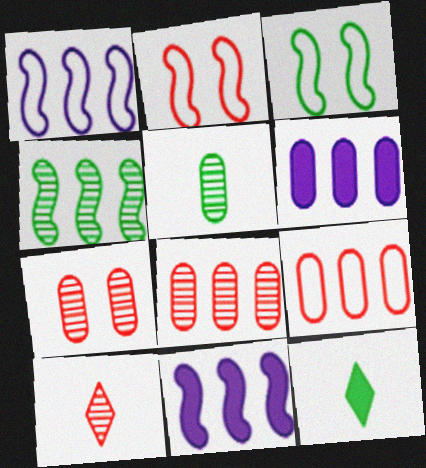[[1, 7, 12], 
[3, 6, 10]]